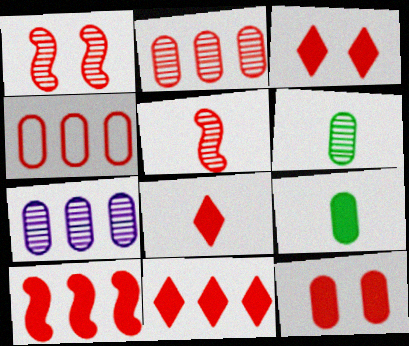[[1, 4, 8], 
[3, 4, 5], 
[3, 8, 11], 
[8, 10, 12]]